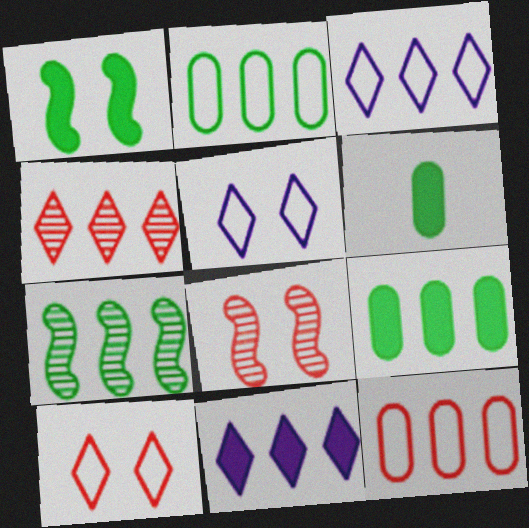[[3, 6, 8], 
[7, 11, 12]]